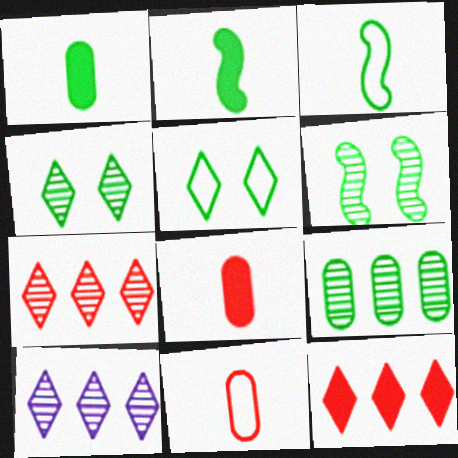[[2, 5, 9]]